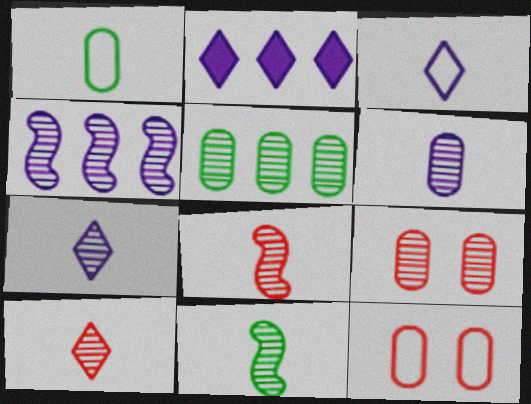[[2, 11, 12], 
[5, 6, 9], 
[6, 10, 11]]